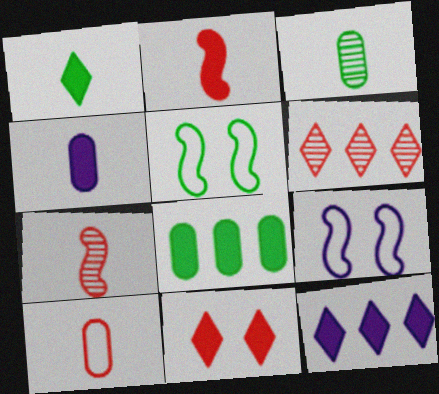[[1, 2, 4], 
[1, 11, 12], 
[3, 4, 10], 
[4, 5, 6]]